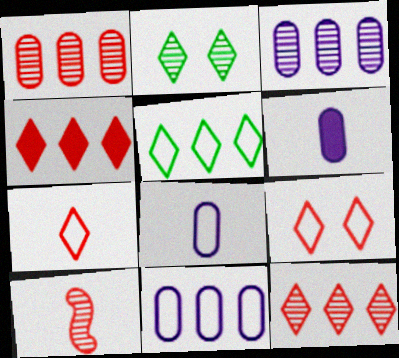[[2, 3, 10]]